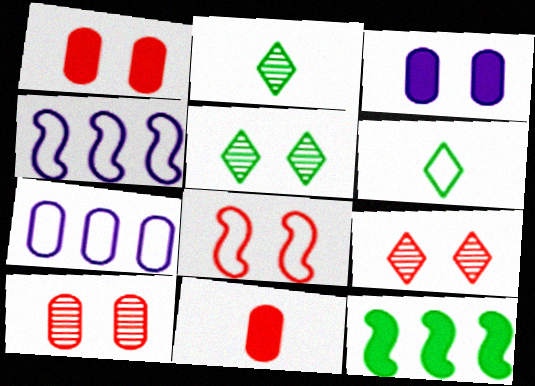[[1, 2, 4], 
[1, 8, 9], 
[3, 5, 8], 
[4, 5, 11], 
[6, 7, 8]]